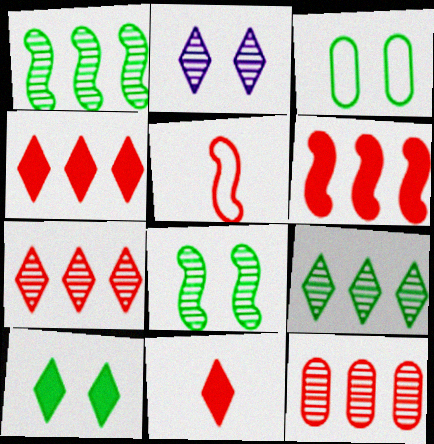[[3, 8, 10]]